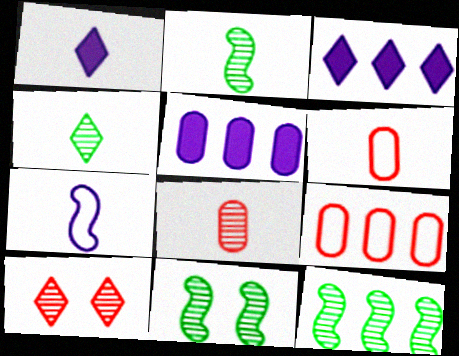[[1, 2, 6], 
[1, 9, 11], 
[2, 11, 12], 
[3, 6, 11], 
[3, 9, 12]]